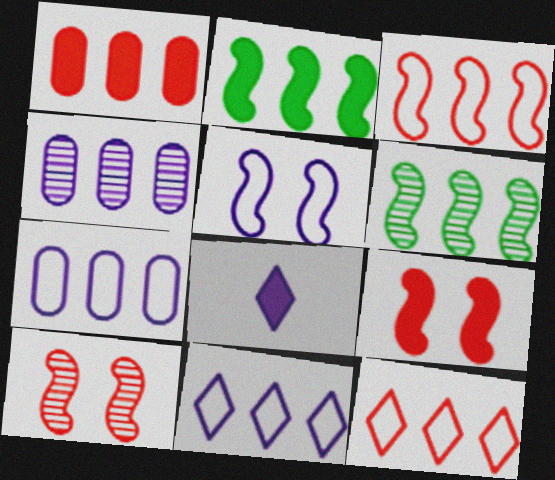[[1, 6, 11], 
[2, 4, 12], 
[4, 5, 8]]